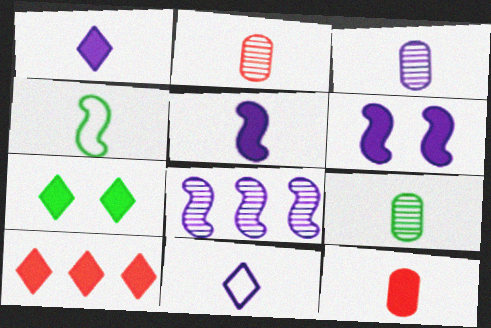[[1, 2, 4], 
[1, 7, 10], 
[2, 3, 9], 
[3, 5, 11]]